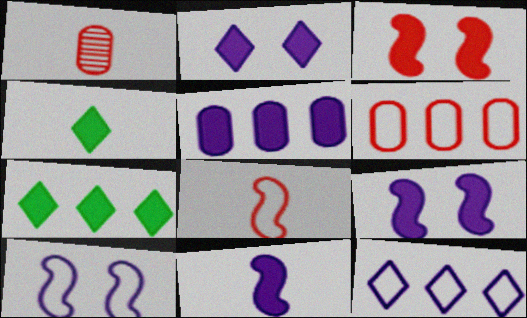[[1, 7, 10], 
[2, 5, 11], 
[3, 4, 5]]